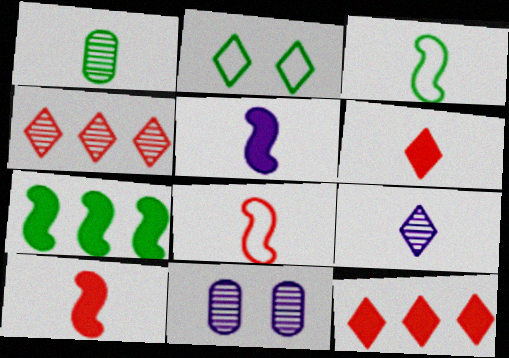[[1, 2, 7], 
[2, 9, 12], 
[3, 11, 12]]